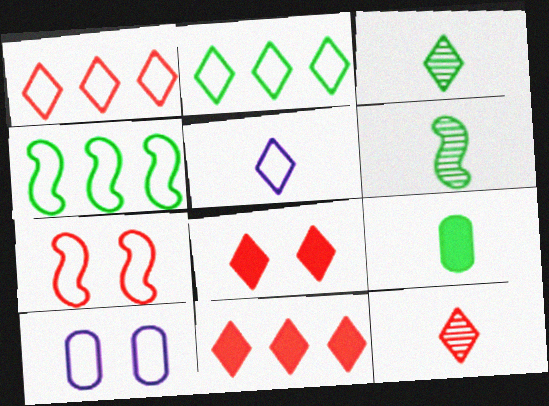[[1, 8, 12], 
[6, 10, 11]]